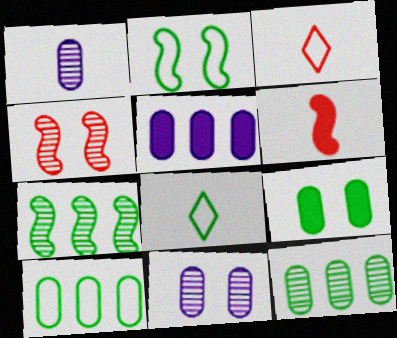[[1, 6, 8], 
[2, 8, 10], 
[4, 5, 8], 
[7, 8, 9]]